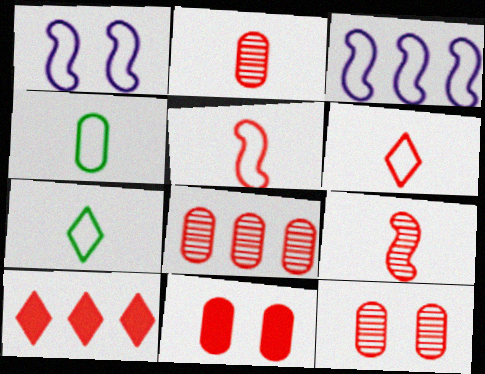[[2, 8, 12], 
[5, 10, 12]]